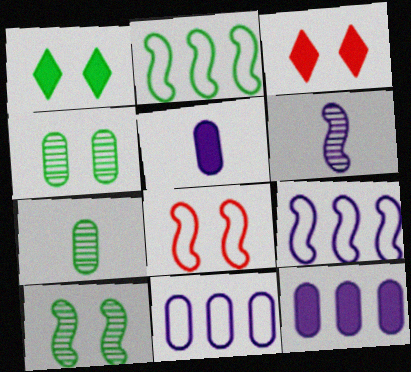[[1, 2, 7], 
[3, 7, 9]]